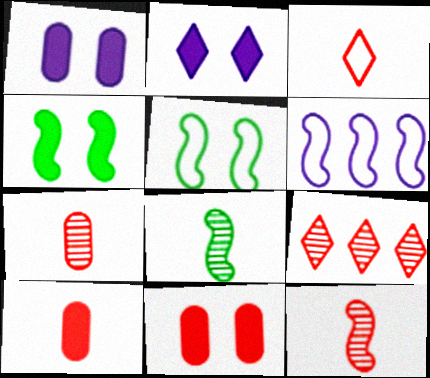[[2, 4, 11], 
[3, 10, 12], 
[4, 6, 12]]